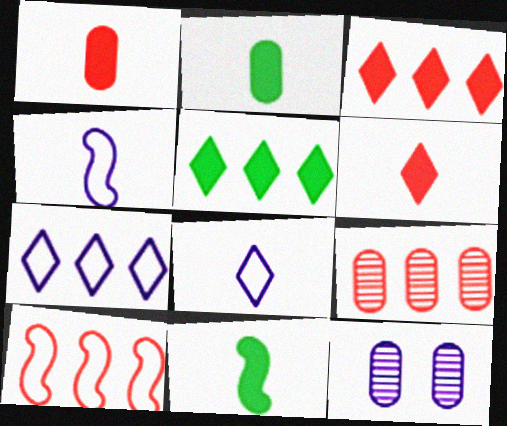[[3, 9, 10]]